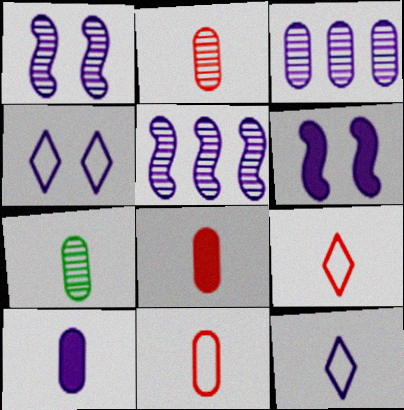[[2, 8, 11], 
[3, 6, 12], 
[4, 5, 10], 
[7, 10, 11]]